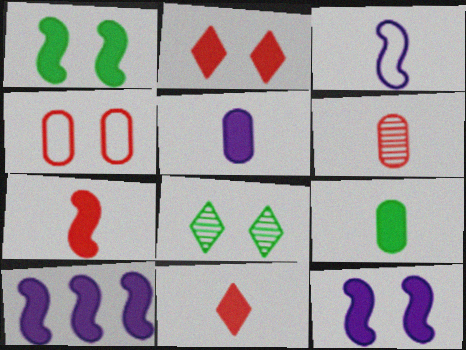[[1, 7, 10], 
[2, 9, 10], 
[4, 8, 12]]